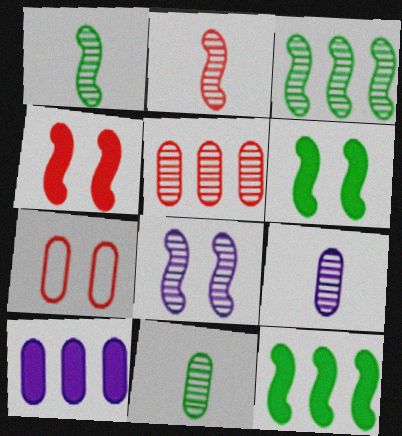[[2, 3, 8], 
[7, 10, 11]]